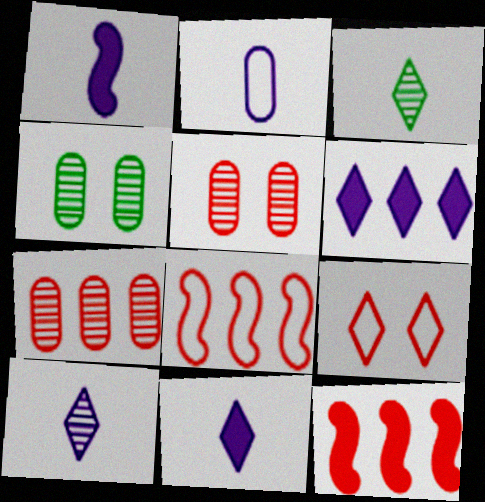[[1, 2, 10], 
[3, 6, 9], 
[4, 8, 11]]